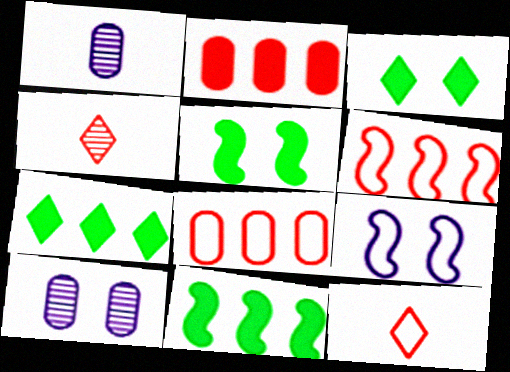[[1, 3, 6], 
[10, 11, 12]]